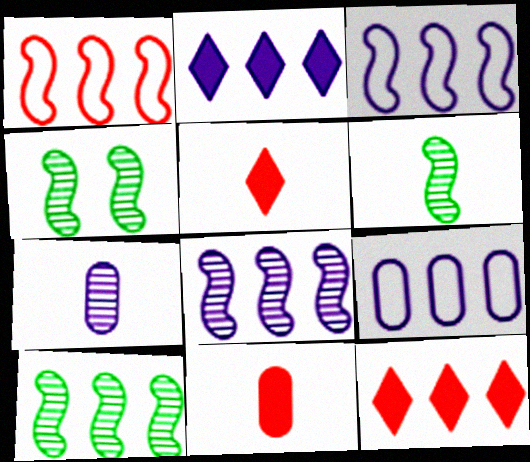[[2, 8, 9], 
[4, 5, 9], 
[4, 6, 10], 
[9, 10, 12]]